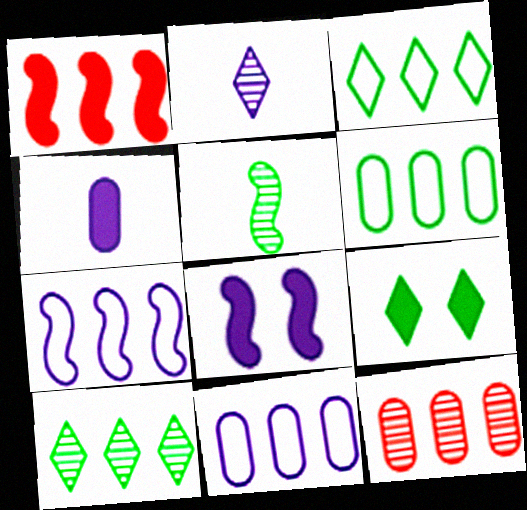[[1, 4, 9], 
[1, 10, 11], 
[2, 8, 11], 
[5, 6, 9]]